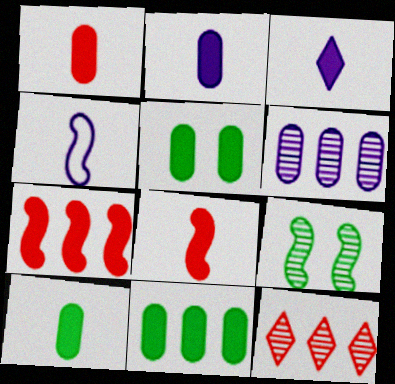[[1, 2, 10], 
[3, 5, 7], 
[3, 8, 10], 
[4, 5, 12], 
[4, 7, 9], 
[5, 10, 11]]